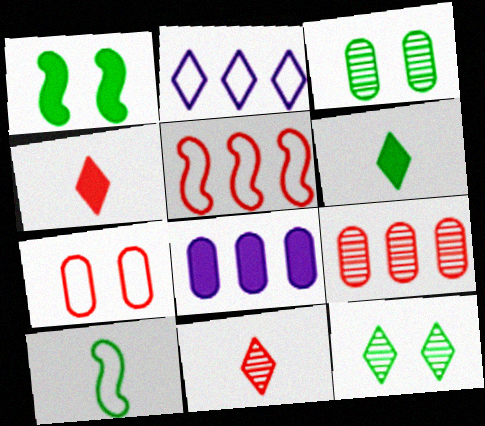[[1, 4, 8], 
[2, 4, 12], 
[2, 7, 10]]